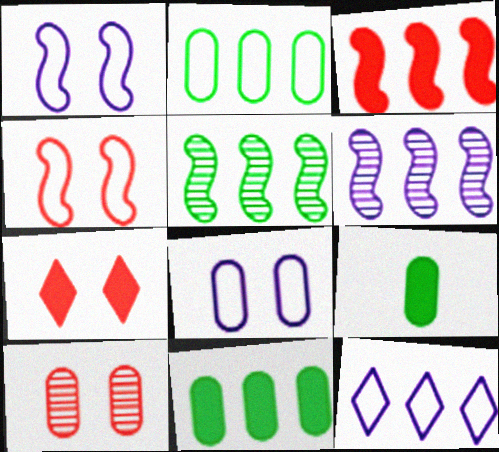[[4, 7, 10]]